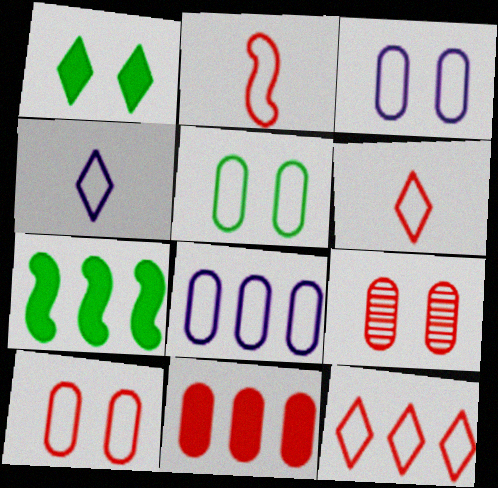[[2, 10, 12], 
[3, 5, 10], 
[4, 7, 9]]